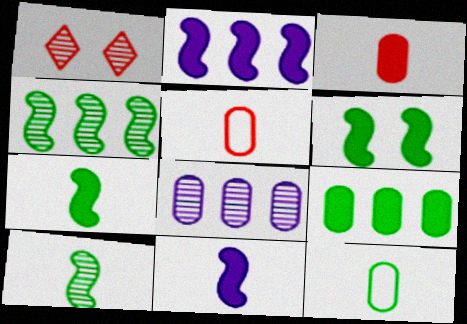[[1, 2, 12], 
[1, 8, 10]]